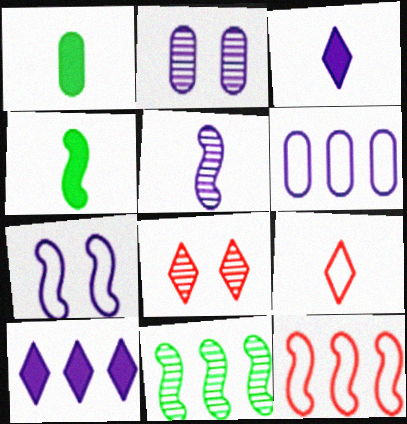[[1, 5, 9], 
[4, 6, 8]]